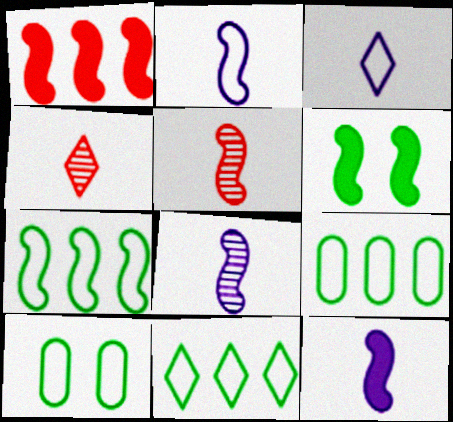[[1, 6, 12], 
[2, 8, 12], 
[7, 9, 11]]